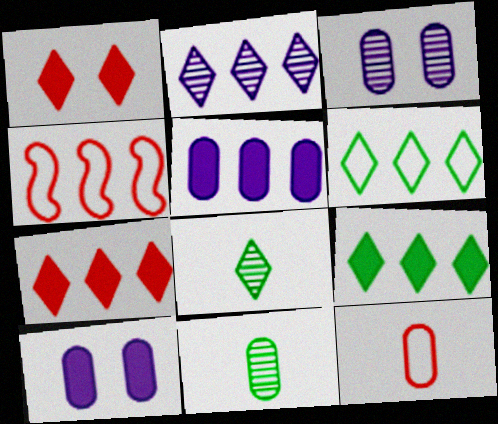[[2, 6, 7], 
[4, 8, 10]]